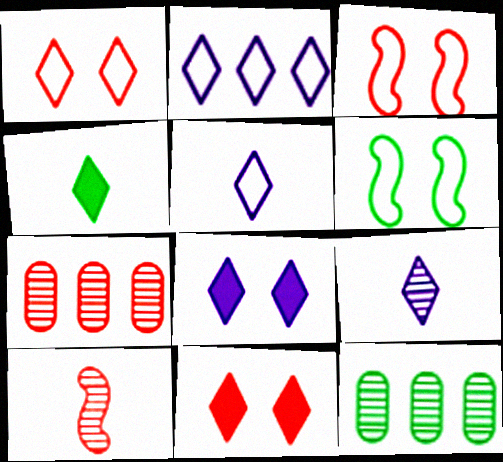[[2, 8, 9], 
[4, 6, 12]]